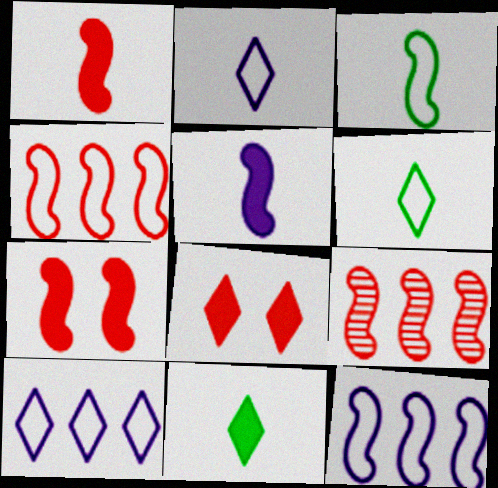[]